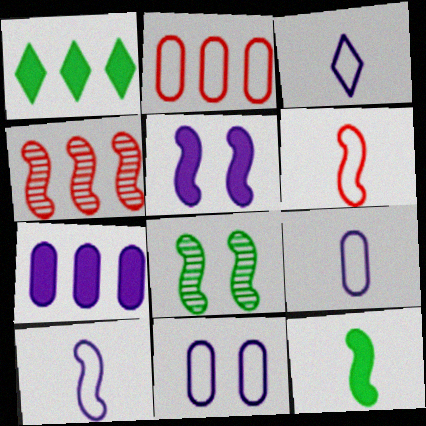[[3, 9, 10]]